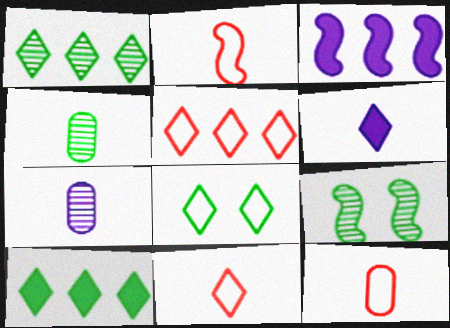[[1, 4, 9], 
[2, 3, 9], 
[2, 4, 6], 
[2, 11, 12]]